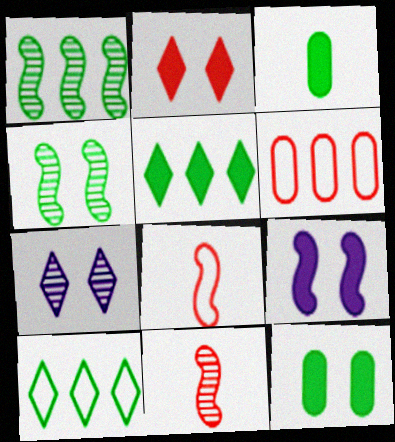[[1, 8, 9], 
[2, 6, 11], 
[2, 9, 12], 
[3, 4, 10]]